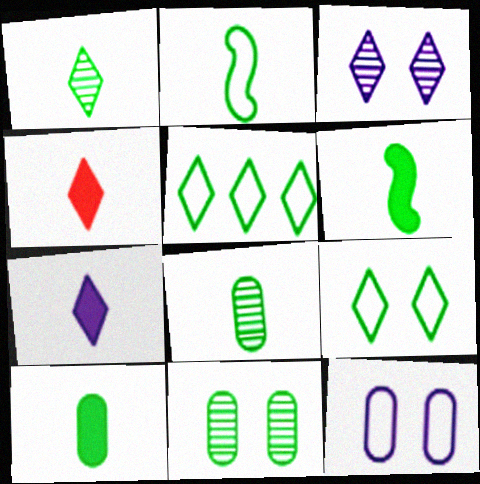[[1, 2, 10], 
[3, 4, 5], 
[5, 6, 11]]